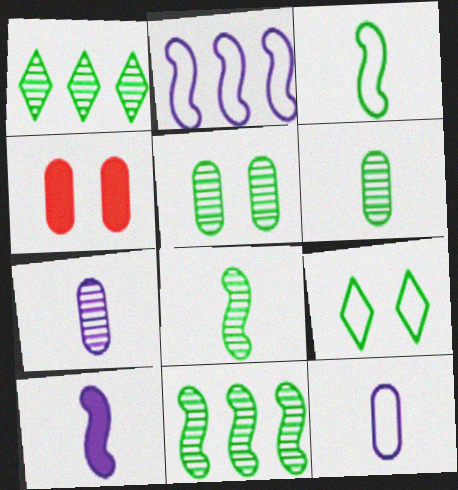[[1, 5, 8]]